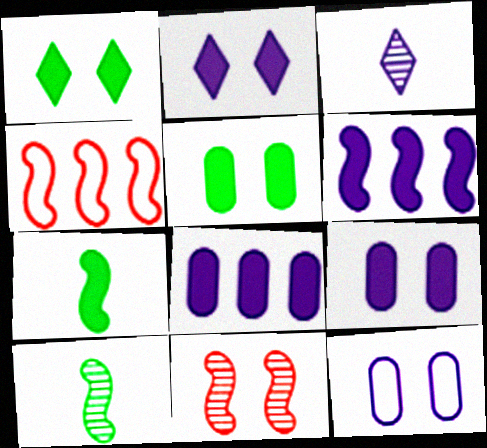[[1, 11, 12], 
[3, 4, 5], 
[3, 6, 12]]